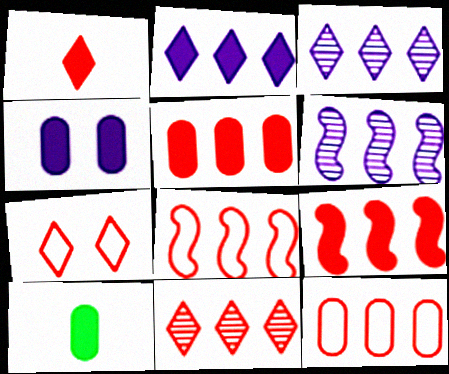[[1, 7, 11], 
[4, 5, 10], 
[5, 8, 11], 
[6, 7, 10], 
[9, 11, 12]]